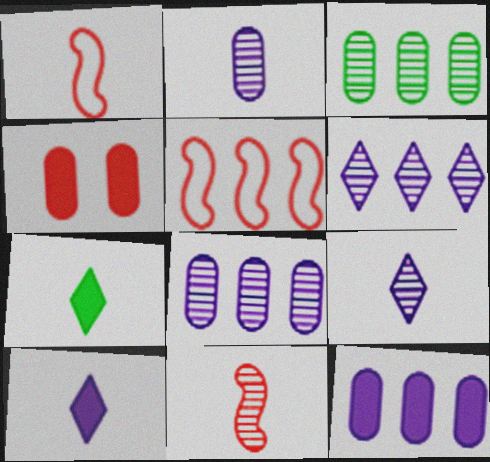[[1, 2, 7]]